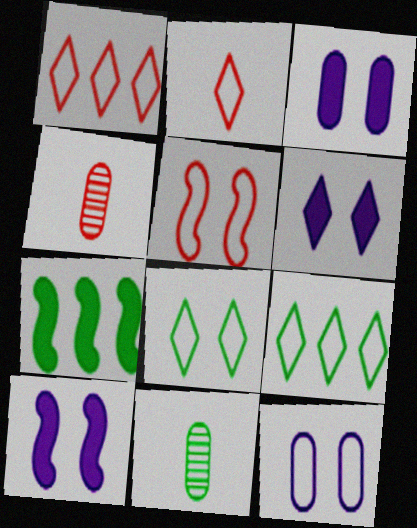[[1, 10, 11], 
[3, 6, 10], 
[4, 9, 10], 
[5, 8, 12], 
[7, 8, 11]]